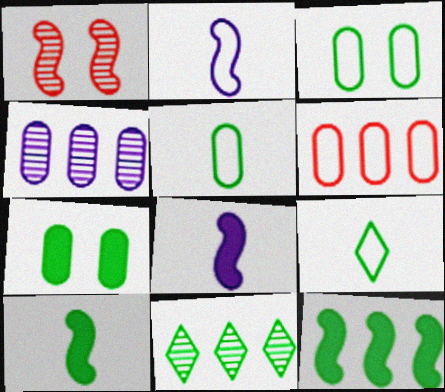[[1, 2, 12], 
[3, 10, 11]]